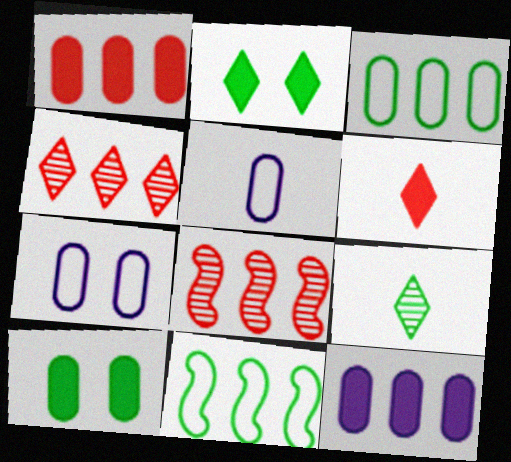[[2, 5, 8], 
[4, 11, 12], 
[9, 10, 11]]